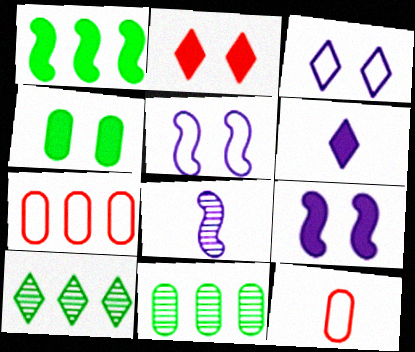[[2, 4, 9], 
[9, 10, 12]]